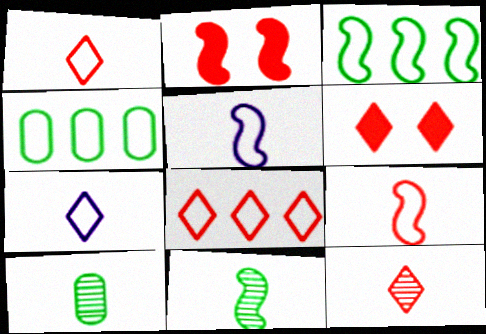[[6, 8, 12]]